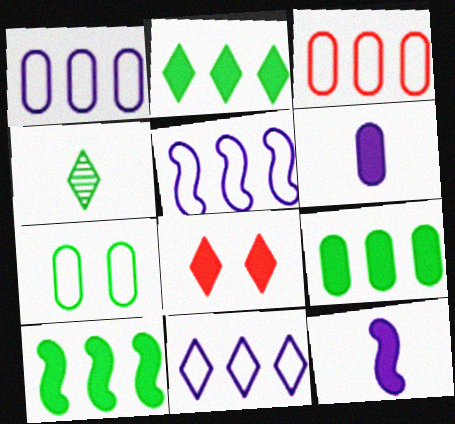[[1, 5, 11], 
[2, 9, 10], 
[4, 7, 10], 
[4, 8, 11], 
[6, 8, 10], 
[8, 9, 12]]